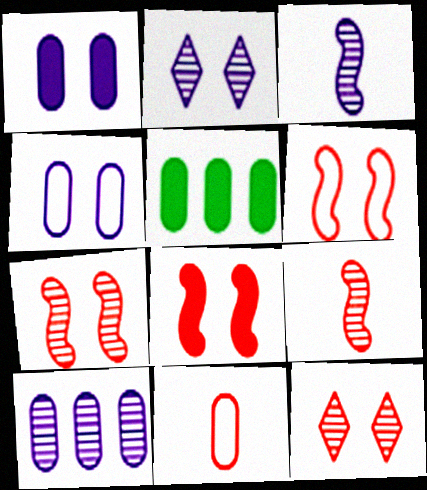[[2, 3, 10], 
[6, 7, 8]]